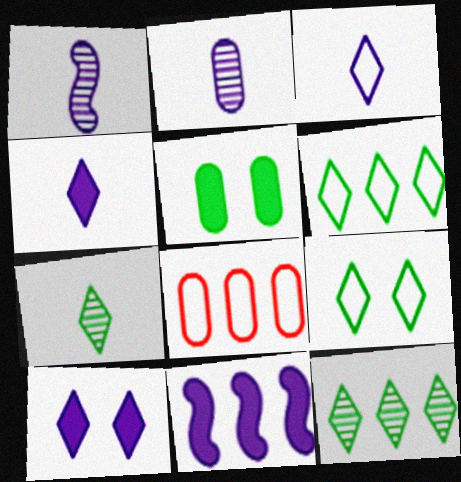[[2, 5, 8], 
[8, 11, 12]]